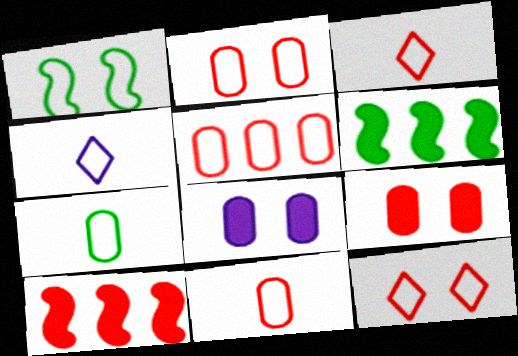[[1, 4, 5], 
[2, 5, 11]]